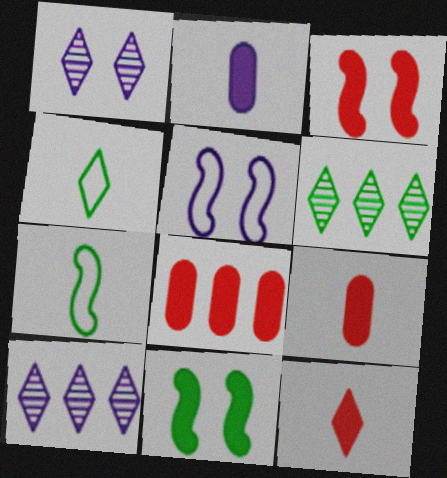[[1, 7, 8], 
[2, 5, 10], 
[3, 8, 12], 
[5, 6, 9]]